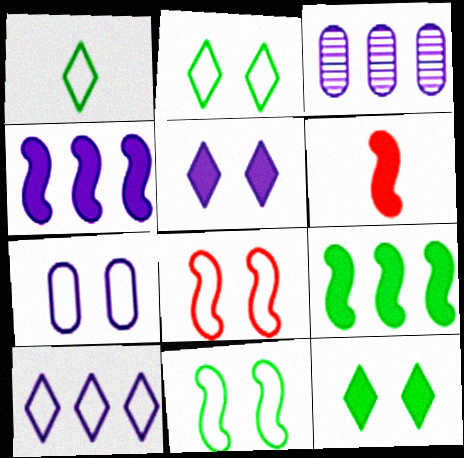[[2, 3, 6], 
[2, 7, 8], 
[3, 4, 10]]